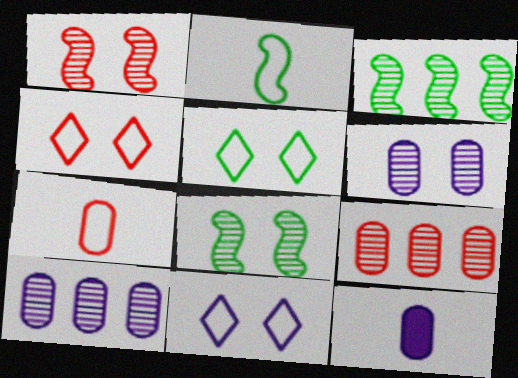[[3, 4, 12], 
[4, 5, 11]]